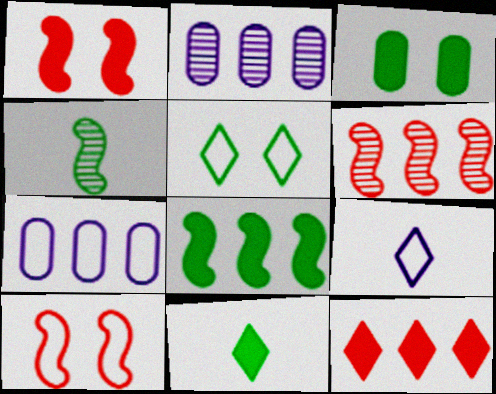[[2, 10, 11], 
[3, 6, 9], 
[3, 8, 11]]